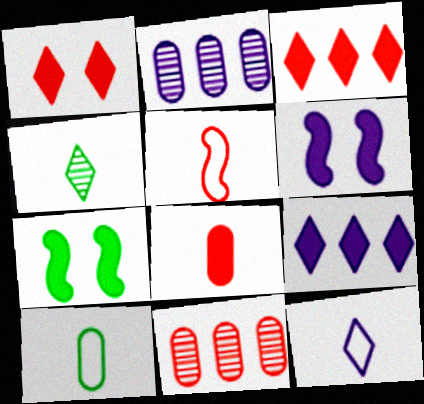[[1, 5, 11], 
[2, 6, 12], 
[5, 10, 12], 
[7, 8, 9], 
[7, 11, 12]]